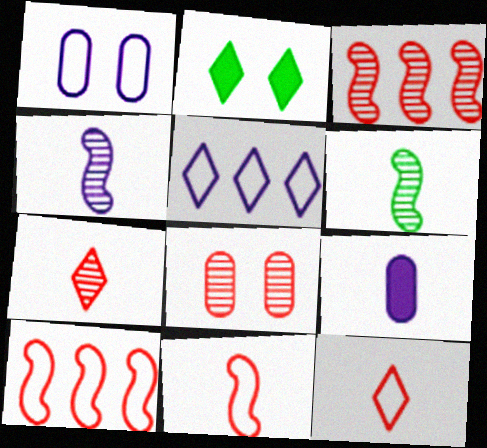[[2, 5, 7], 
[3, 7, 8], 
[6, 9, 12]]